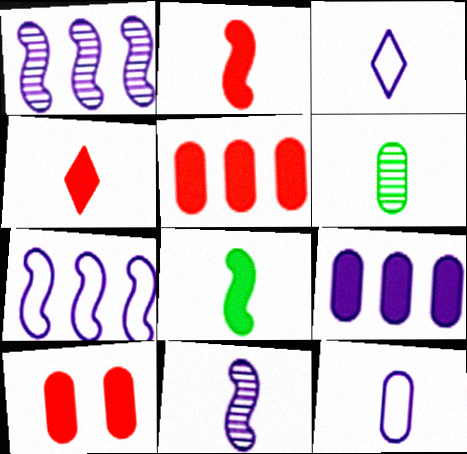[[2, 3, 6]]